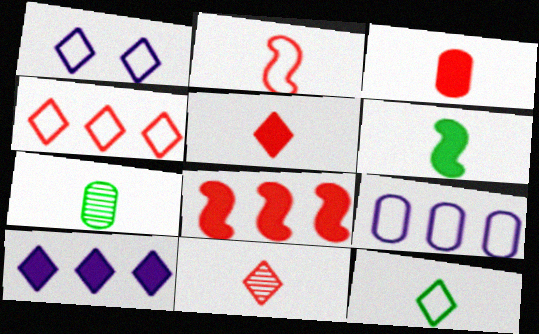[[1, 4, 12], 
[1, 7, 8], 
[2, 3, 11], 
[6, 7, 12]]